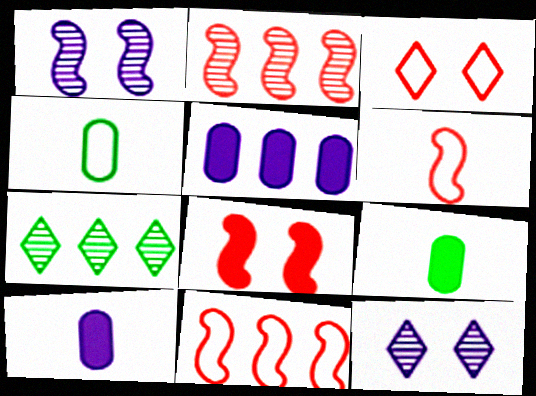[[2, 6, 8], 
[5, 7, 11], 
[9, 11, 12]]